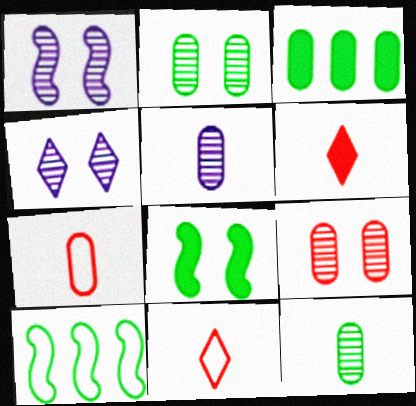[[1, 3, 11]]